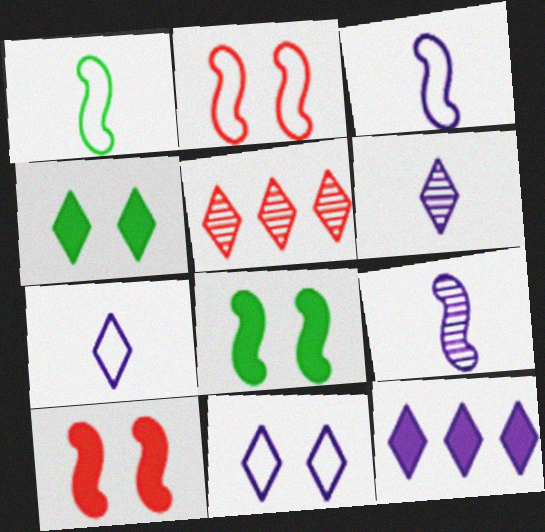[[4, 5, 7], 
[6, 11, 12]]